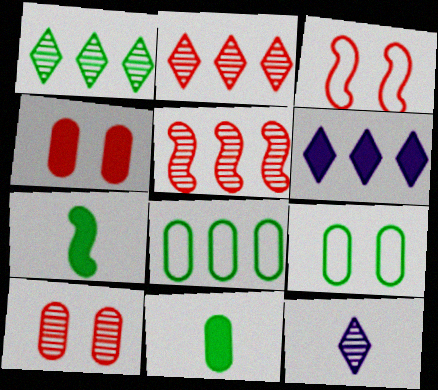[[1, 7, 9], 
[4, 6, 7], 
[5, 6, 8]]